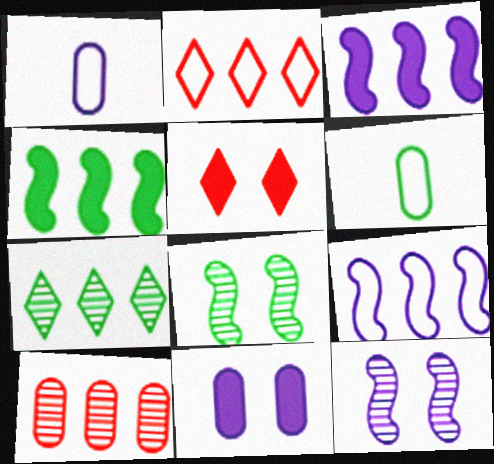[[6, 10, 11]]